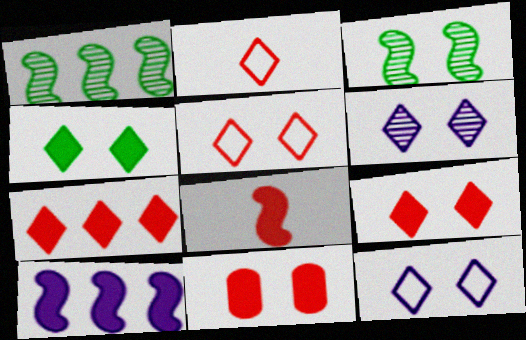[[3, 11, 12], 
[4, 5, 6], 
[7, 8, 11]]